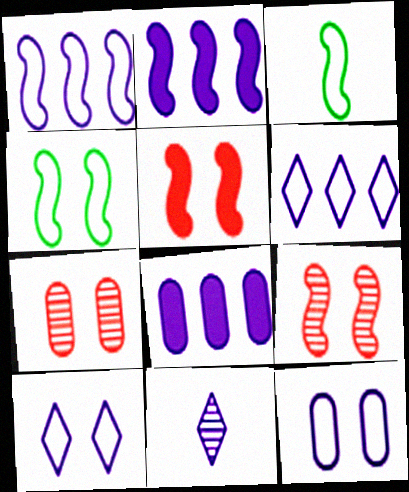[[2, 3, 9], 
[2, 11, 12]]